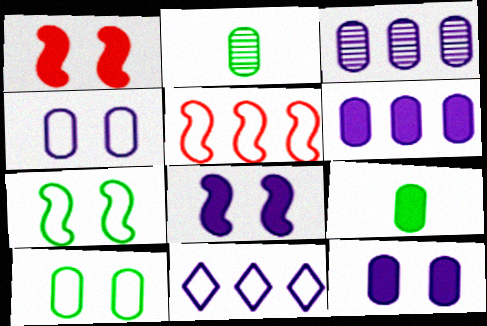[[1, 2, 11]]